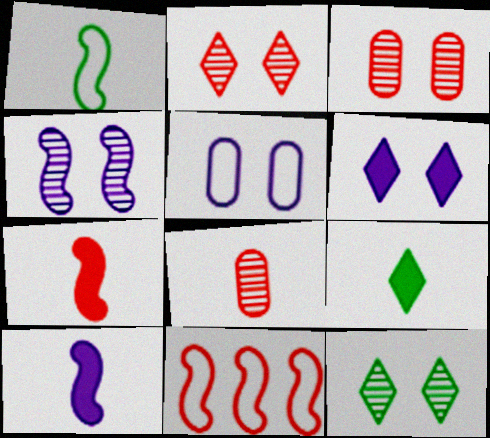[[3, 4, 12], 
[4, 5, 6]]